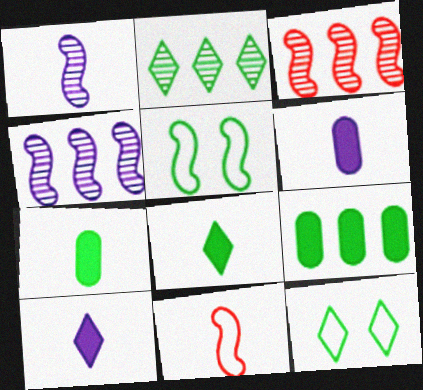[[2, 5, 7], 
[2, 8, 12], 
[3, 6, 12]]